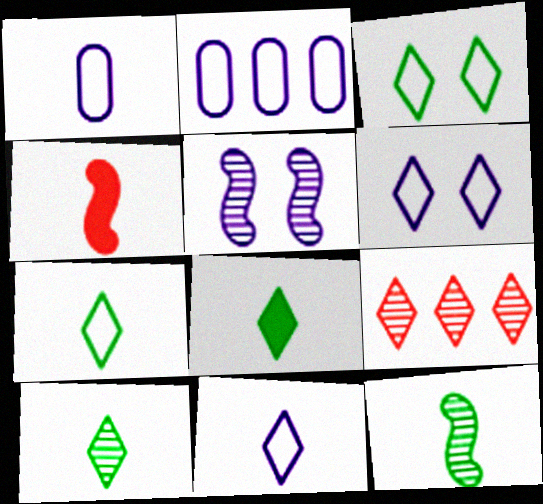[[1, 4, 10], 
[6, 8, 9], 
[7, 8, 10]]